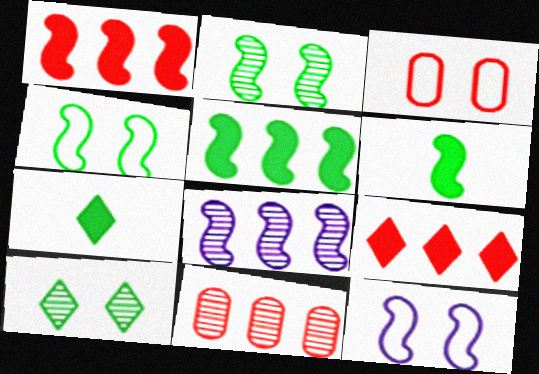[[3, 7, 8], 
[7, 11, 12]]